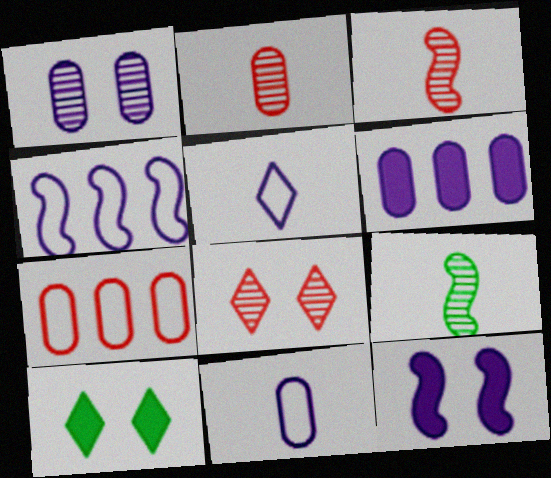[[1, 6, 11], 
[2, 4, 10]]